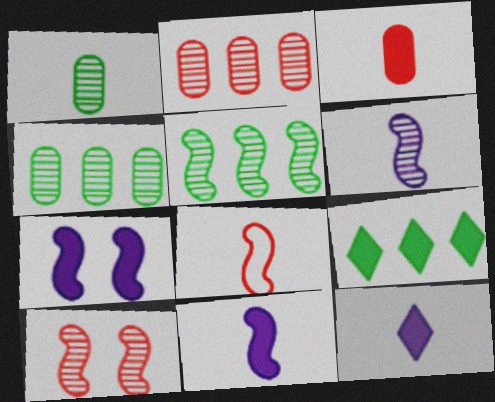[[1, 8, 12], 
[3, 7, 9], 
[5, 6, 10], 
[5, 7, 8]]